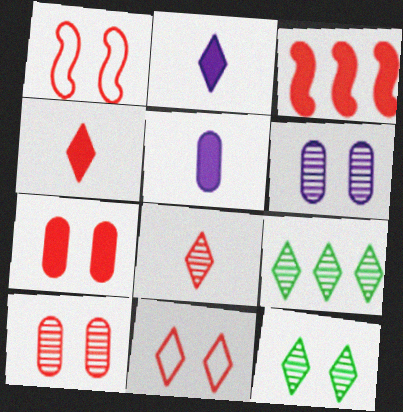[[1, 5, 9], 
[2, 9, 11], 
[3, 4, 7]]